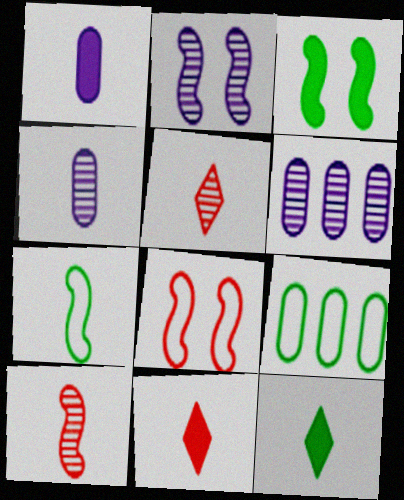[[1, 5, 7], 
[2, 3, 8], 
[2, 9, 11], 
[4, 7, 11], 
[6, 8, 12]]